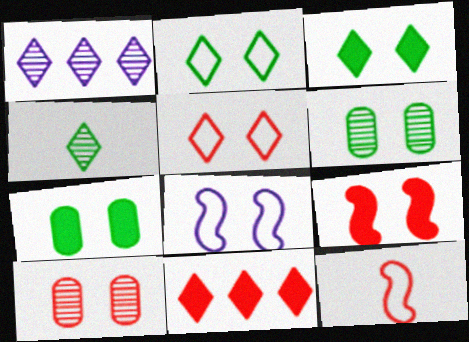[[1, 7, 12], 
[3, 8, 10], 
[5, 9, 10], 
[10, 11, 12]]